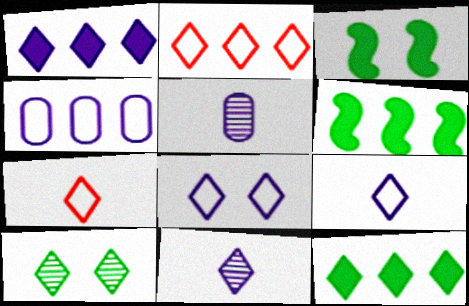[[1, 7, 10], 
[1, 8, 11], 
[2, 3, 5]]